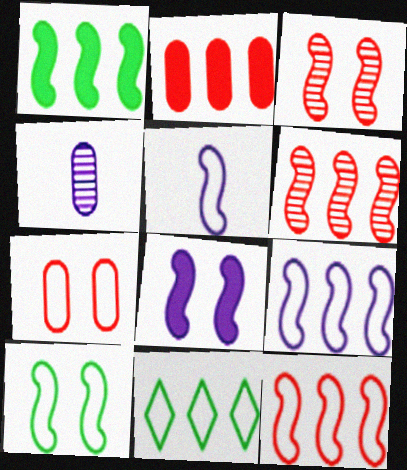[[1, 3, 5], 
[1, 6, 9], 
[3, 8, 10], 
[5, 7, 11], 
[5, 10, 12]]